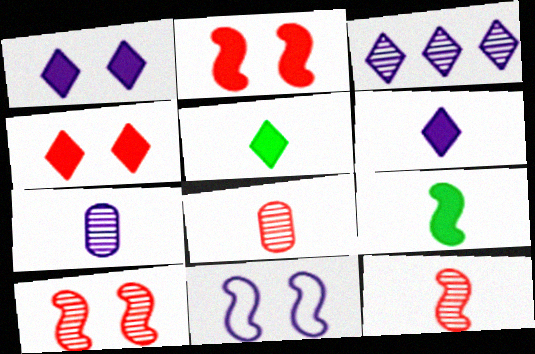[]